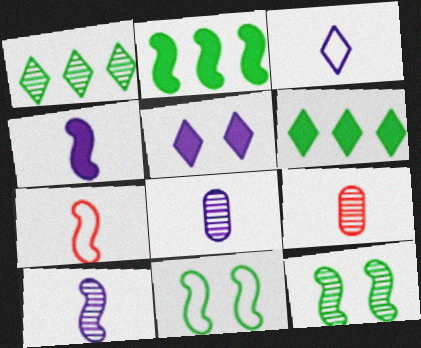[[3, 4, 8]]